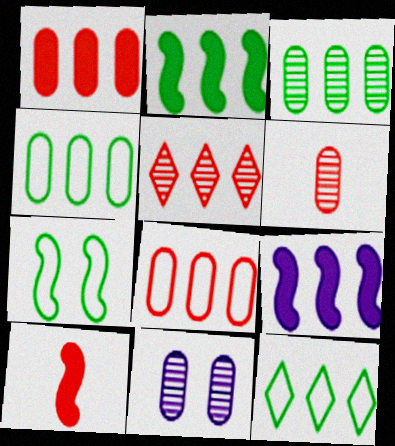[[2, 3, 12], 
[3, 6, 11], 
[4, 5, 9], 
[10, 11, 12]]